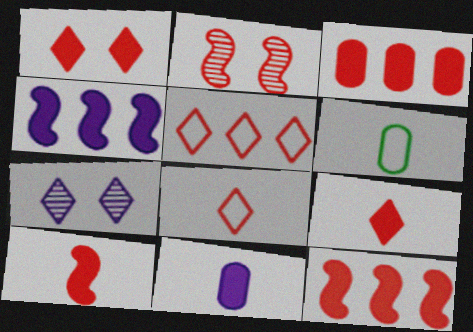[[1, 3, 10], 
[2, 3, 8], 
[6, 7, 12]]